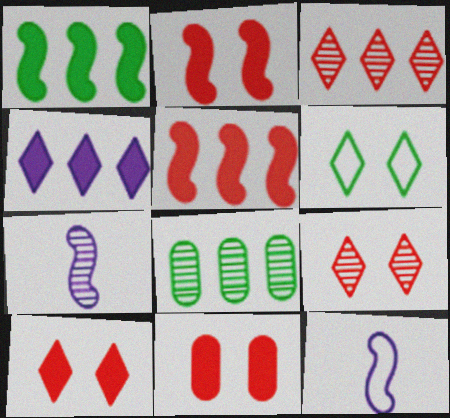[[2, 10, 11], 
[7, 8, 9], 
[8, 10, 12]]